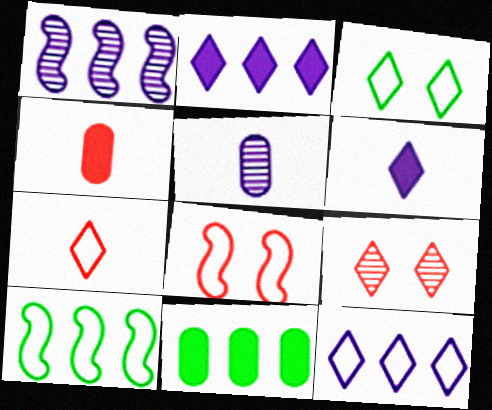[[1, 3, 4], 
[3, 7, 12]]